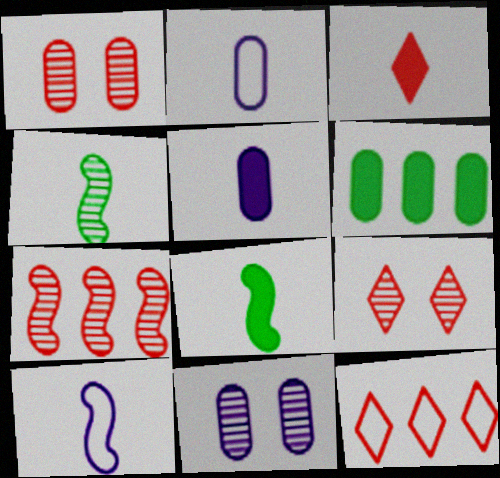[[1, 2, 6], 
[2, 3, 4], 
[3, 5, 8], 
[3, 9, 12], 
[6, 9, 10], 
[8, 11, 12]]